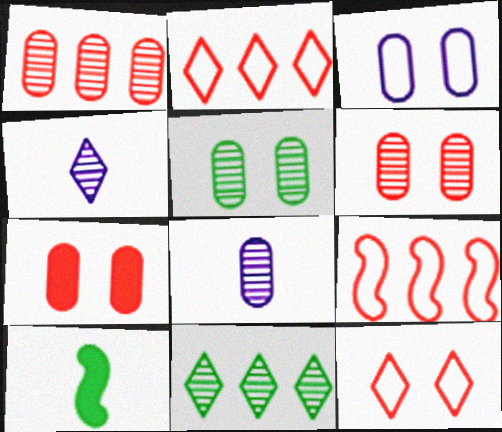[[1, 5, 8], 
[3, 5, 7]]